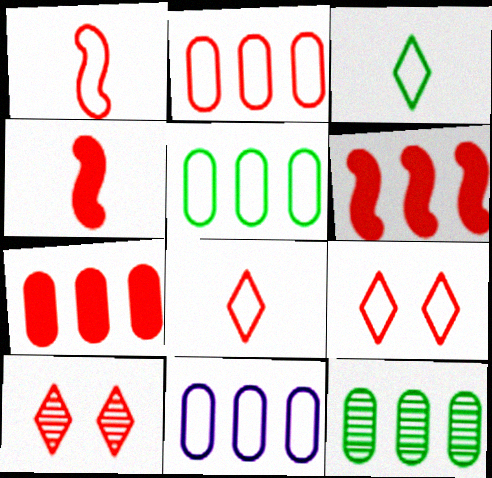[[1, 2, 9], 
[1, 7, 10], 
[2, 4, 10], 
[2, 5, 11], 
[7, 11, 12]]